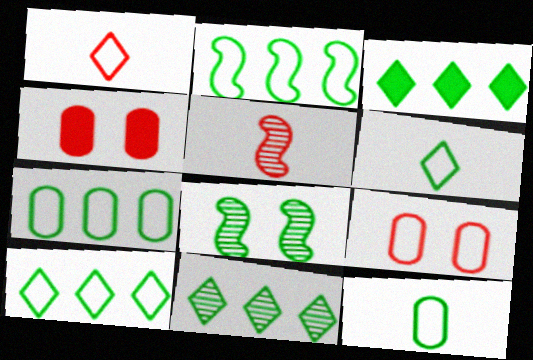[[2, 7, 10], 
[3, 8, 12], 
[3, 10, 11]]